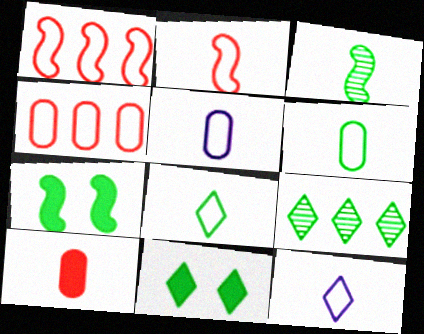[[2, 5, 8], 
[2, 6, 12], 
[3, 10, 12], 
[6, 7, 9], 
[8, 9, 11]]